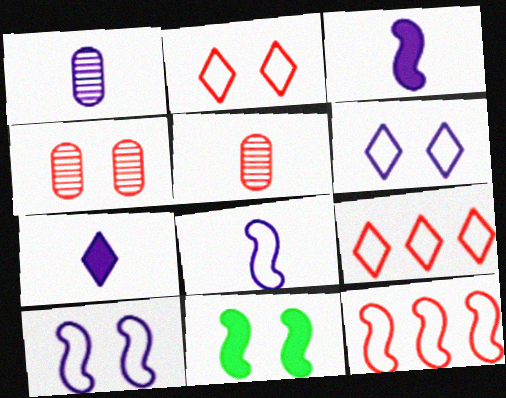[[1, 7, 8], 
[1, 9, 11], 
[4, 6, 11]]